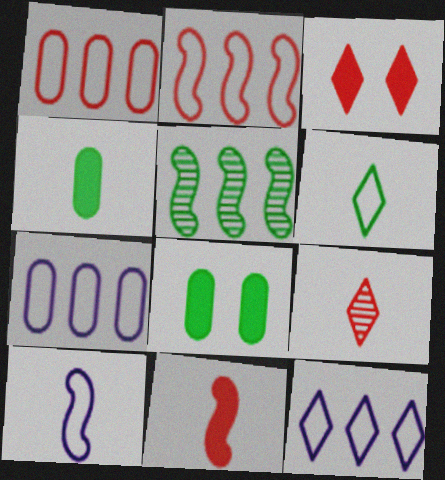[[4, 9, 10], 
[5, 6, 8]]